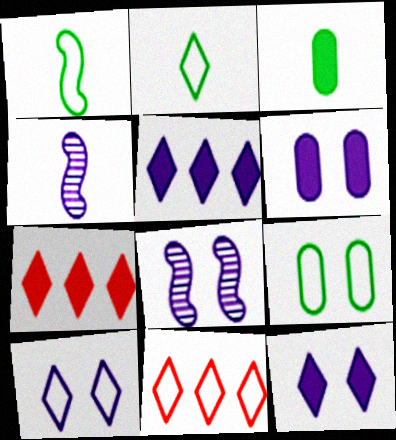[[2, 10, 11], 
[3, 8, 11], 
[4, 7, 9], 
[6, 8, 10]]